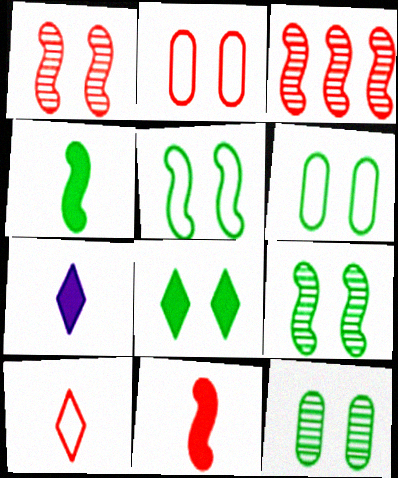[[3, 6, 7], 
[5, 8, 12], 
[6, 8, 9]]